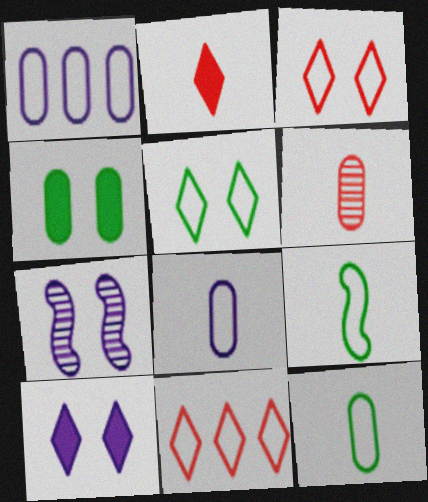[[1, 3, 9], 
[1, 4, 6], 
[3, 4, 7]]